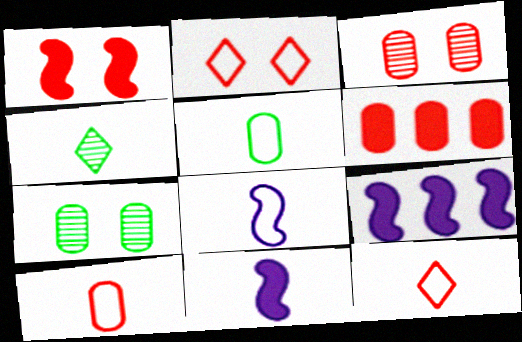[[1, 2, 3], 
[3, 6, 10], 
[4, 10, 11], 
[5, 8, 12], 
[7, 9, 12]]